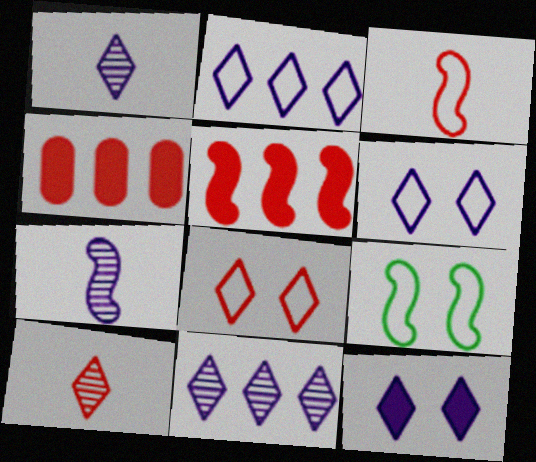[[1, 2, 12], 
[1, 4, 9], 
[5, 7, 9]]